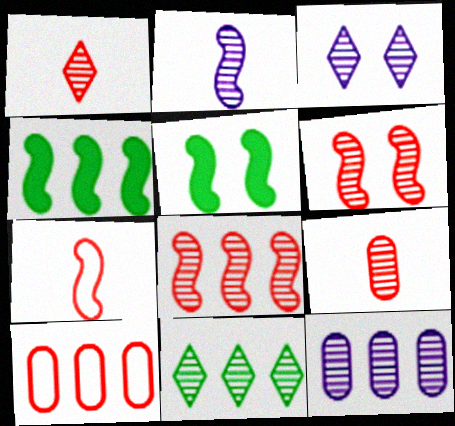[[1, 3, 11], 
[2, 3, 12], 
[8, 11, 12]]